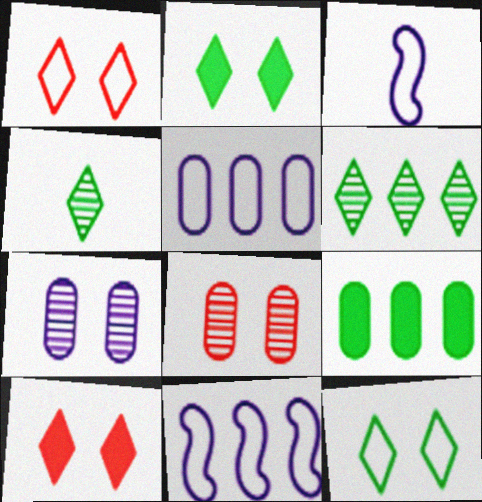[]